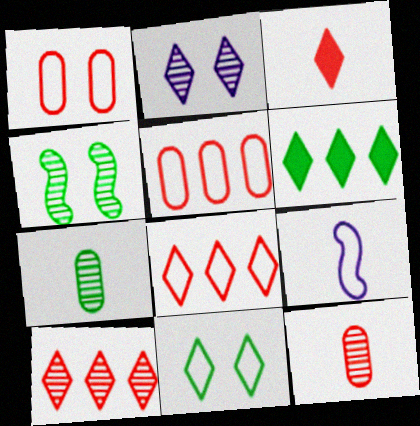[[3, 7, 9], 
[5, 9, 11]]